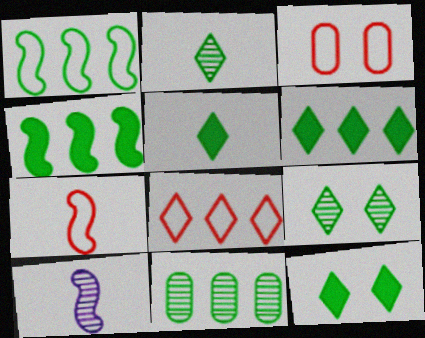[[1, 6, 11], 
[3, 6, 10], 
[3, 7, 8], 
[5, 6, 12]]